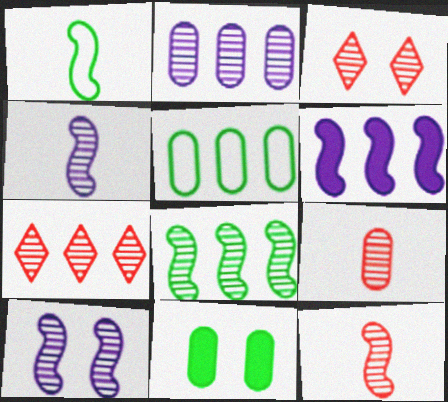[[2, 7, 8], 
[5, 6, 7], 
[8, 10, 12]]